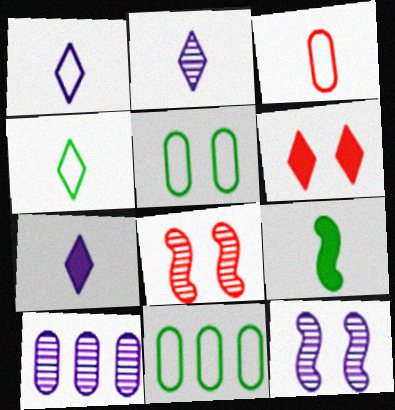[[1, 2, 7], 
[2, 3, 9], 
[2, 10, 12], 
[5, 6, 12], 
[7, 8, 11]]